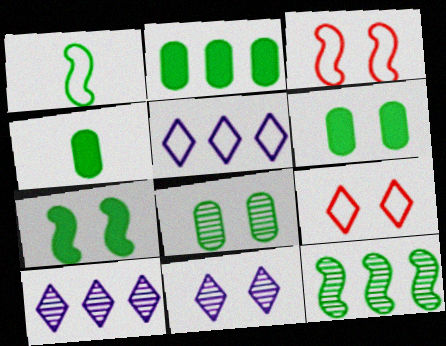[[1, 7, 12], 
[2, 4, 6], 
[3, 4, 10], 
[3, 6, 11]]